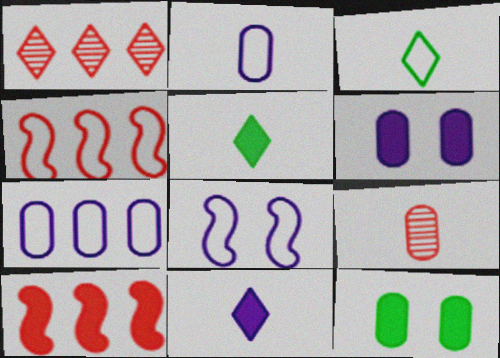[[5, 6, 10], 
[7, 9, 12], 
[10, 11, 12]]